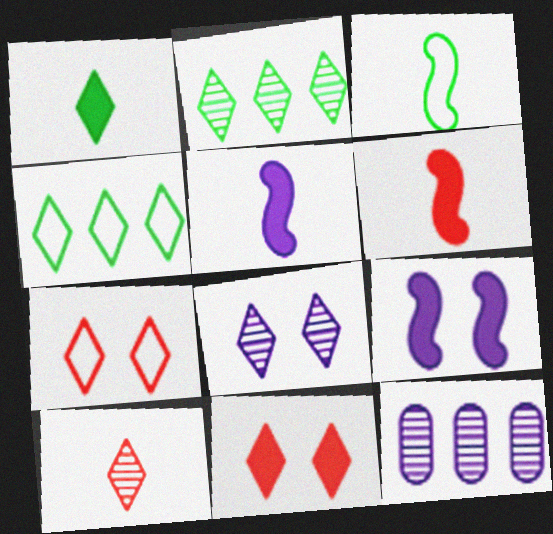[[2, 8, 10], 
[3, 11, 12]]